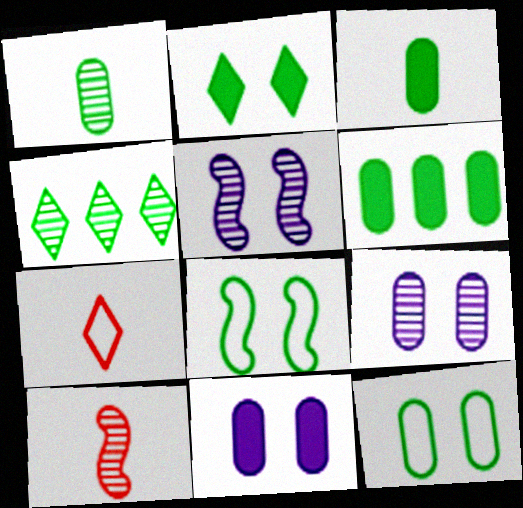[[1, 6, 12], 
[3, 4, 8], 
[4, 9, 10], 
[5, 6, 7]]